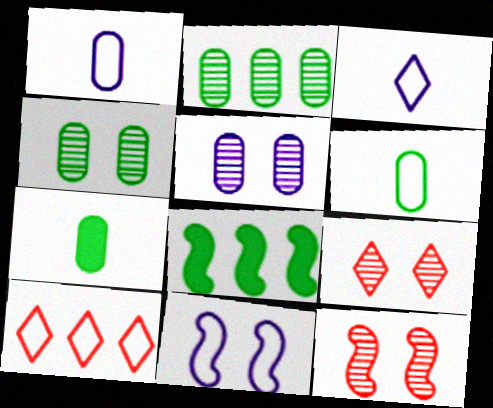[[1, 8, 9], 
[6, 10, 11]]